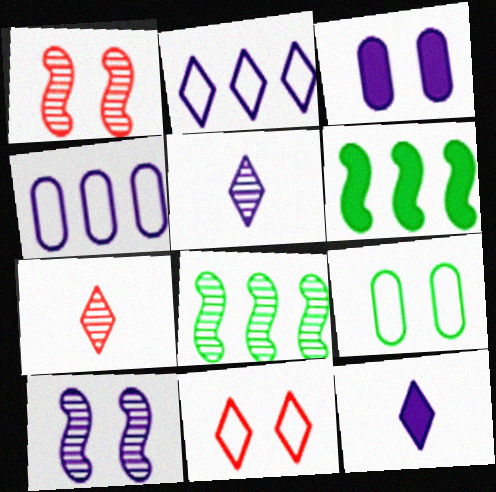[[4, 10, 12]]